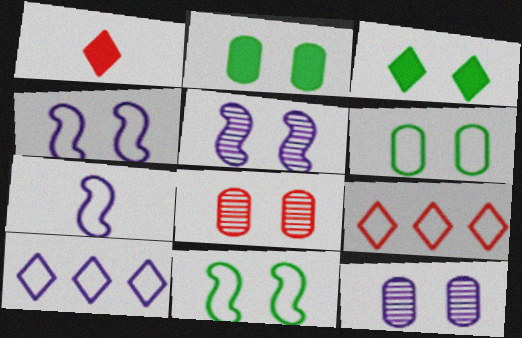[[3, 4, 8], 
[6, 7, 9]]